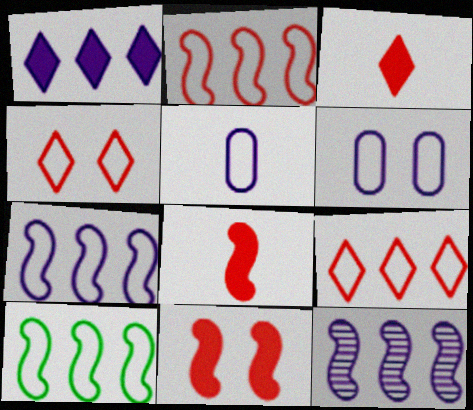[[2, 7, 10], 
[4, 5, 10]]